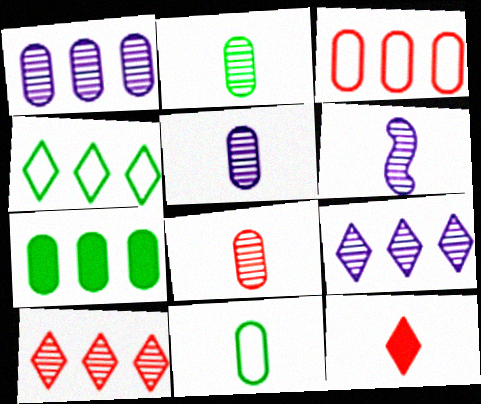[[1, 3, 7], 
[2, 5, 8], 
[6, 11, 12]]